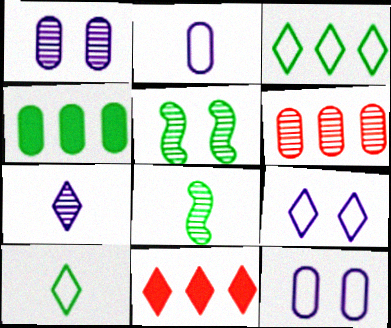[[2, 5, 11], 
[4, 5, 10], 
[5, 6, 7], 
[8, 11, 12]]